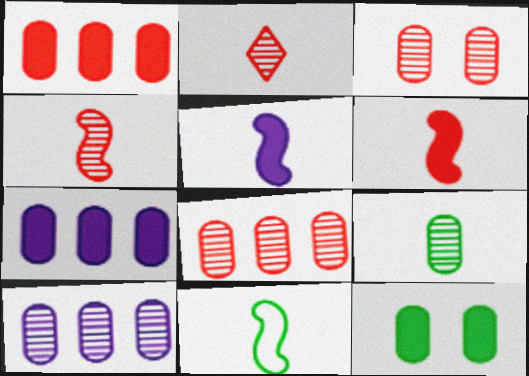[[3, 9, 10], 
[4, 5, 11]]